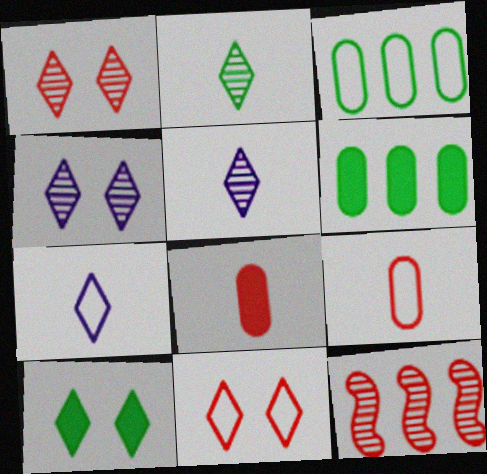[[4, 10, 11], 
[8, 11, 12]]